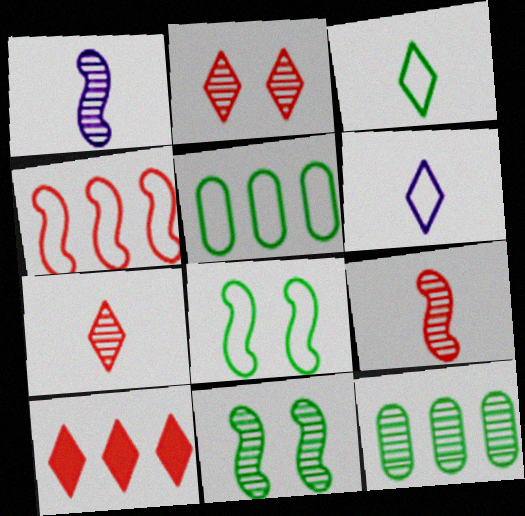[[1, 2, 12], 
[3, 5, 8]]